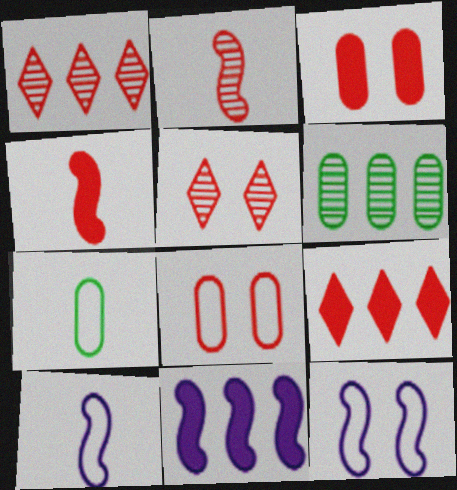[[1, 4, 8], 
[2, 8, 9], 
[3, 4, 9], 
[5, 7, 11]]